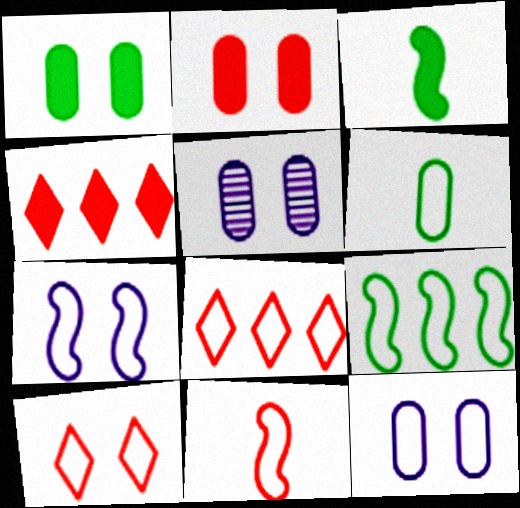[[3, 5, 8], 
[6, 7, 8], 
[7, 9, 11]]